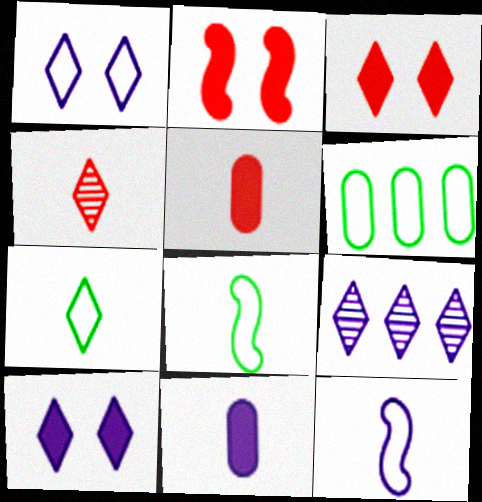[[3, 7, 9], 
[4, 8, 11]]